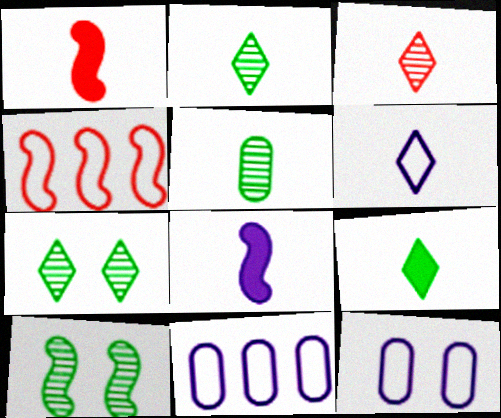[[1, 5, 6], 
[1, 7, 11], 
[3, 6, 9], 
[4, 8, 10]]